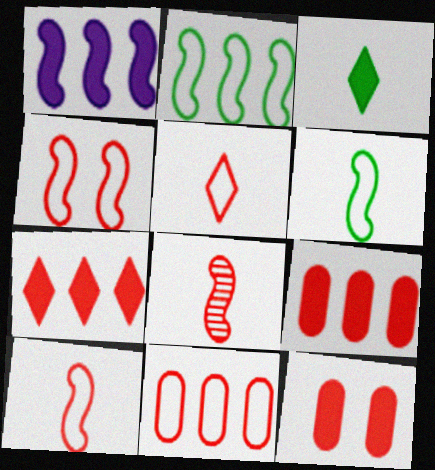[[1, 3, 12], 
[4, 5, 11]]